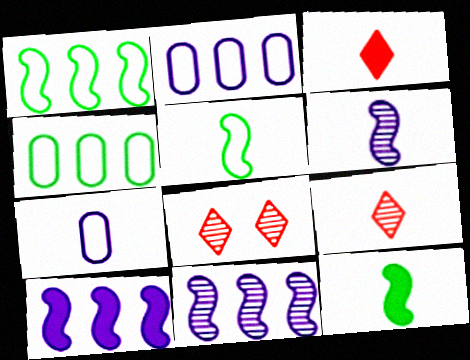[[2, 8, 12], 
[7, 9, 12]]